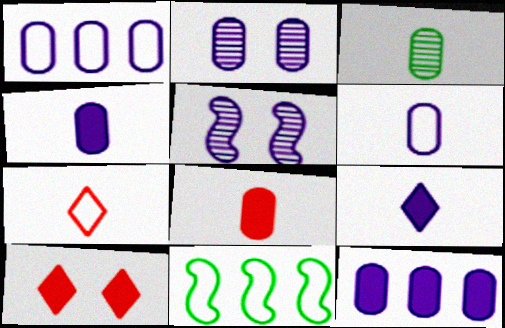[[1, 2, 4], 
[1, 5, 9], 
[2, 6, 12], 
[3, 6, 8]]